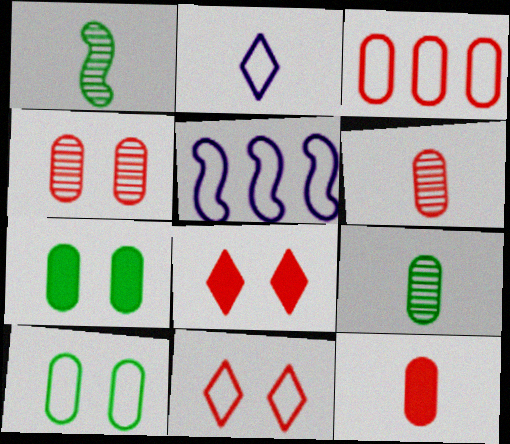[[1, 2, 12], 
[3, 4, 12], 
[5, 8, 9]]